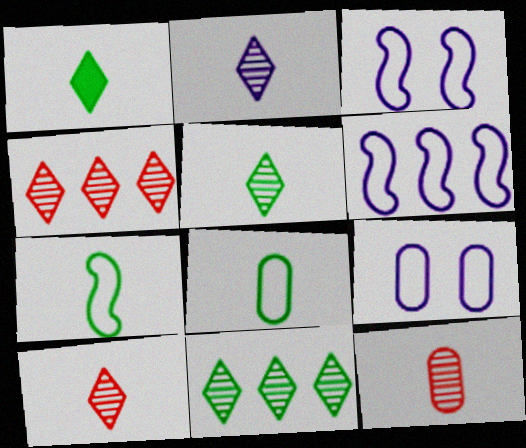[[2, 5, 10]]